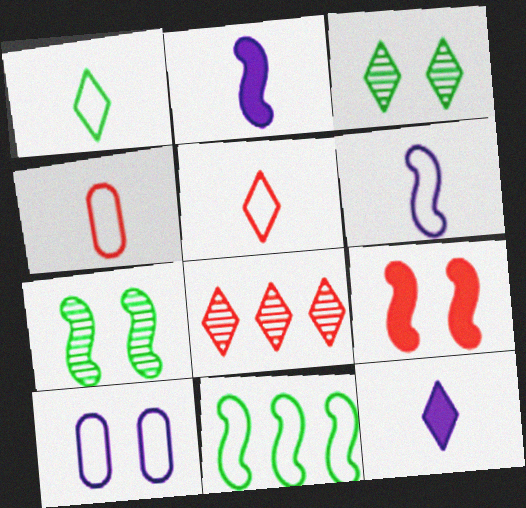[[1, 4, 6], 
[3, 9, 10], 
[4, 8, 9], 
[5, 10, 11]]